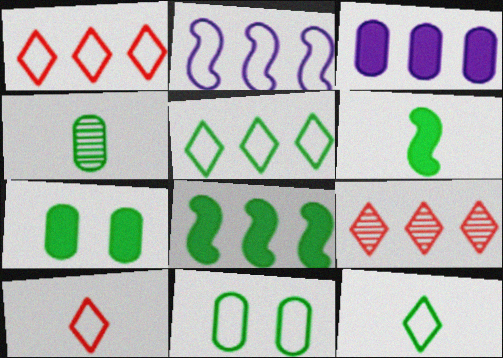[[2, 10, 11], 
[4, 6, 12]]